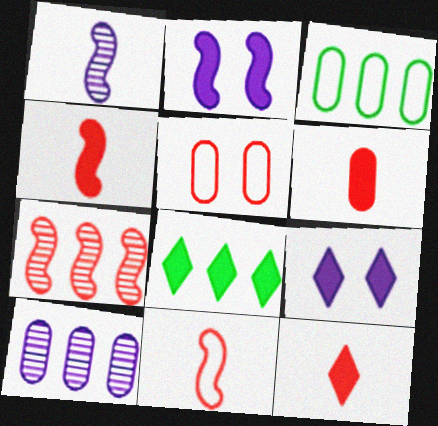[[1, 5, 8], 
[2, 6, 8], 
[4, 6, 12], 
[5, 7, 12], 
[8, 9, 12]]